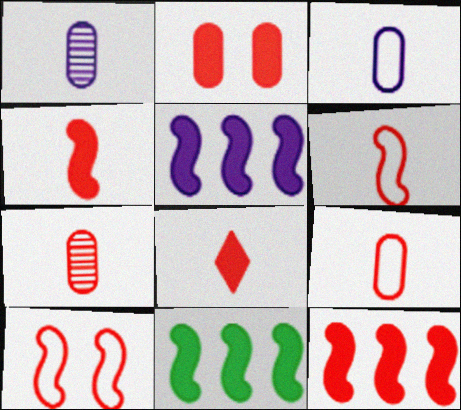[[2, 8, 12], 
[5, 11, 12], 
[6, 7, 8]]